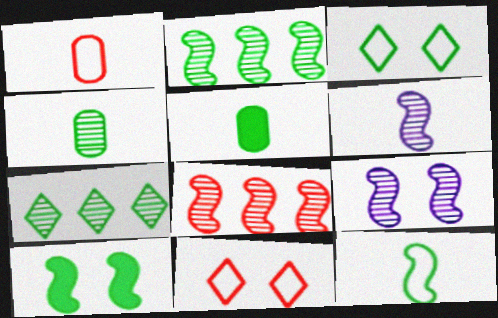[[2, 3, 5], 
[2, 10, 12]]